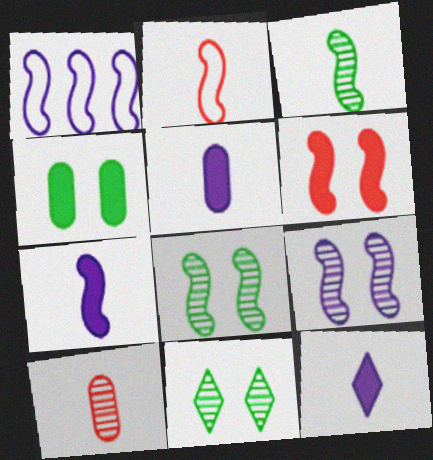[[1, 3, 6], 
[1, 7, 9], 
[2, 3, 7], 
[5, 7, 12]]